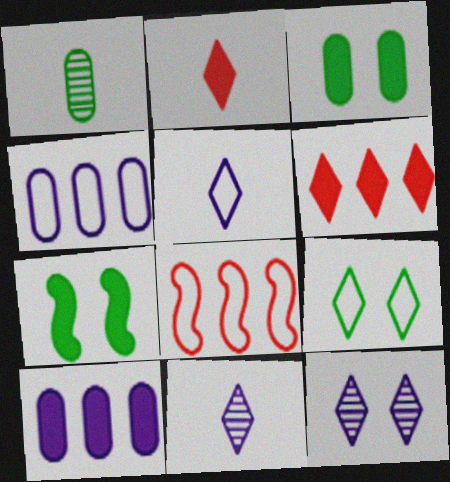[[2, 7, 10], 
[3, 8, 11], 
[6, 9, 11]]